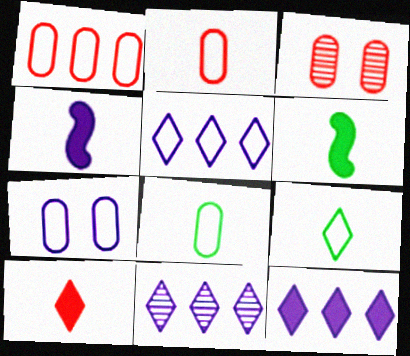[[1, 7, 8], 
[3, 5, 6], 
[4, 7, 11], 
[5, 11, 12]]